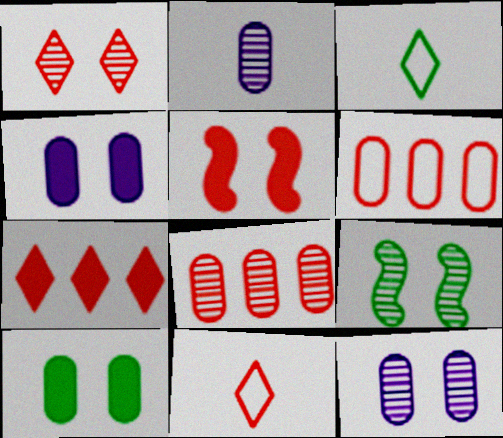[[1, 7, 11], 
[1, 9, 12], 
[2, 6, 10], 
[5, 8, 11]]